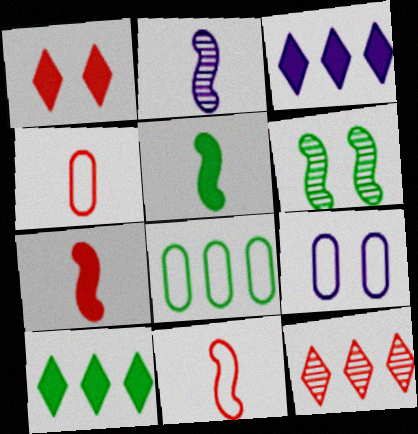[[1, 2, 8], 
[1, 6, 9], 
[2, 3, 9], 
[2, 5, 11], 
[3, 4, 6], 
[4, 8, 9], 
[5, 9, 12]]